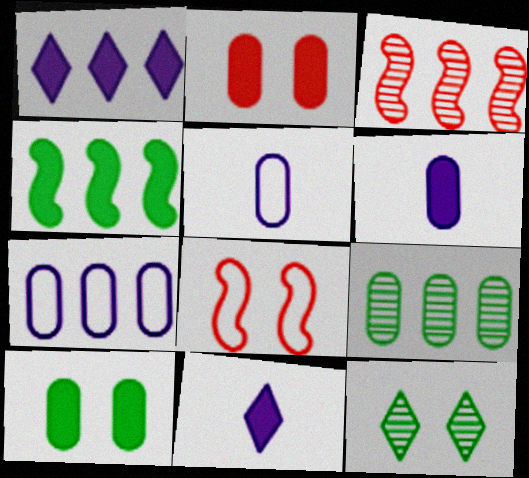[[2, 4, 11], 
[2, 5, 9], 
[8, 9, 11]]